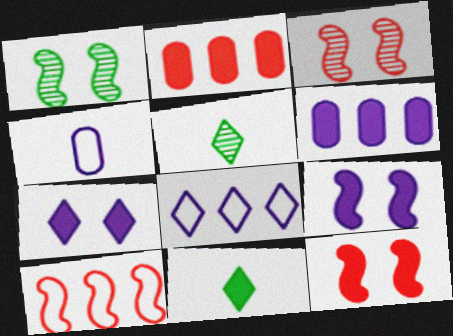[[2, 9, 11], 
[6, 11, 12]]